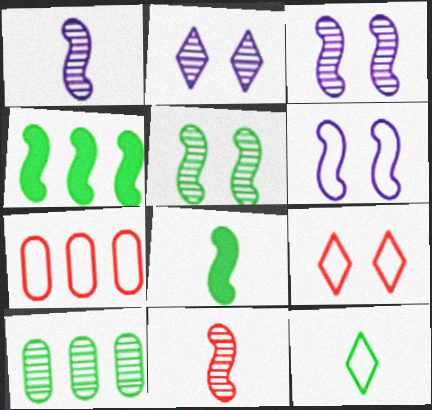[[2, 7, 8], 
[2, 10, 11], 
[4, 6, 11], 
[6, 7, 12]]